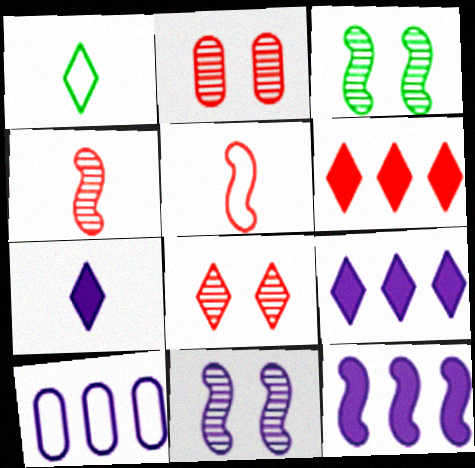[[1, 2, 12], 
[1, 8, 9], 
[2, 5, 6], 
[3, 5, 12], 
[7, 10, 11]]